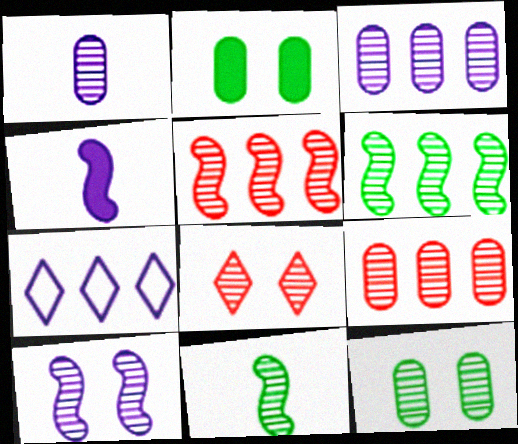[[1, 6, 8], 
[1, 9, 12], 
[3, 8, 11], 
[5, 10, 11], 
[8, 10, 12]]